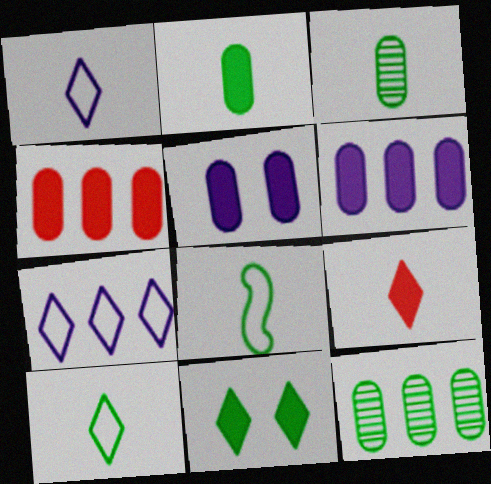[[2, 4, 5], 
[8, 11, 12]]